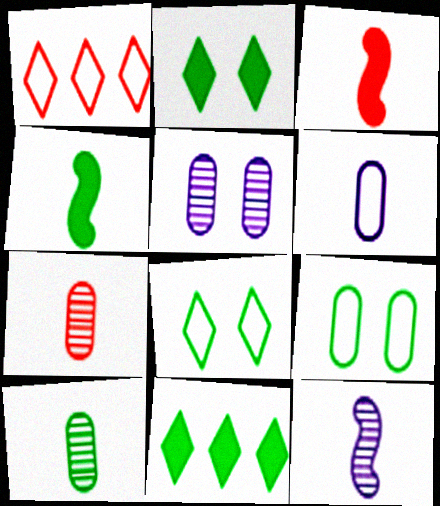[[1, 4, 5]]